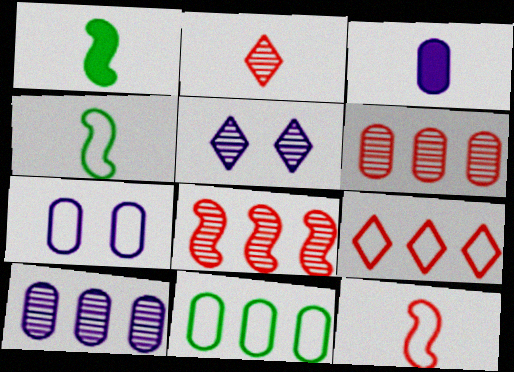[[2, 3, 4], 
[3, 7, 10], 
[4, 7, 9]]